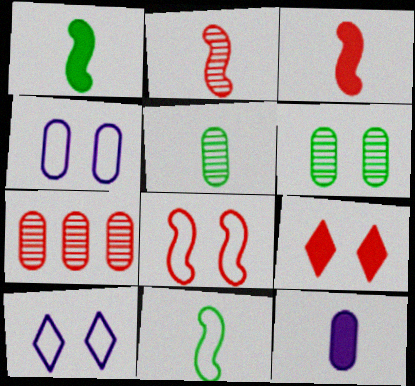[[1, 7, 10]]